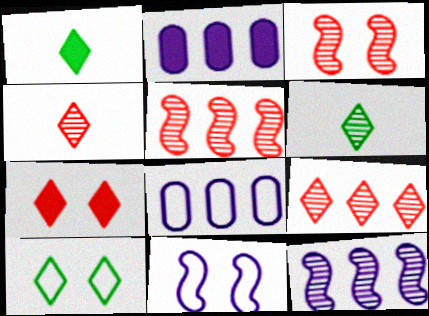[[1, 3, 8]]